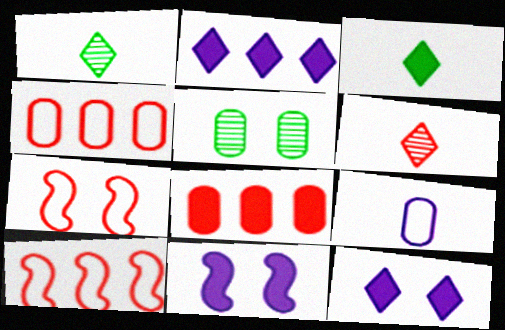[[1, 4, 11], 
[3, 8, 11], 
[5, 7, 12], 
[5, 8, 9], 
[6, 7, 8]]